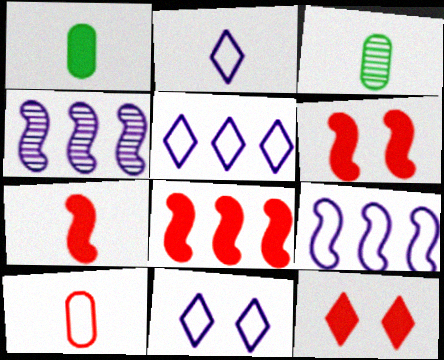[[2, 3, 7], 
[2, 5, 11], 
[3, 5, 6], 
[3, 8, 11], 
[3, 9, 12], 
[6, 7, 8]]